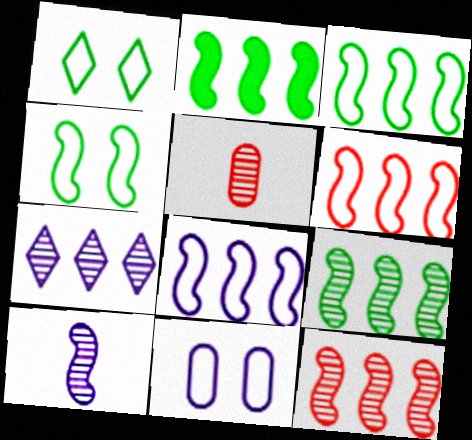[[2, 3, 9], 
[2, 8, 12], 
[3, 6, 8]]